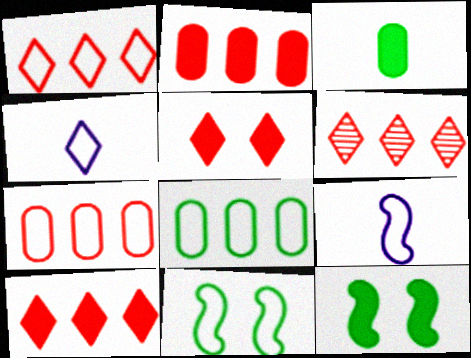[[1, 6, 10], 
[4, 7, 11]]